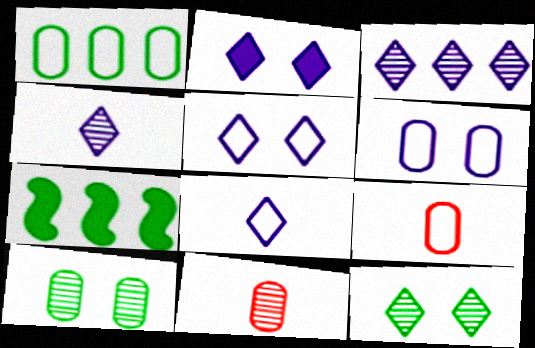[[1, 6, 9], 
[2, 3, 8], 
[5, 7, 11]]